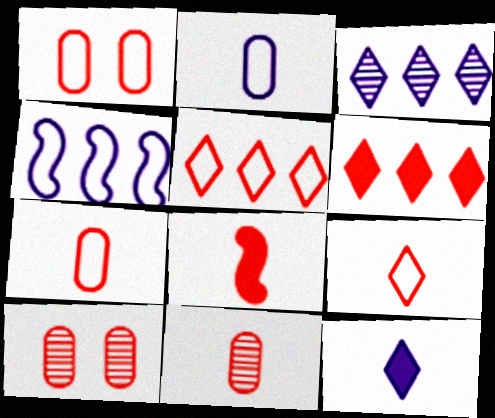[[5, 8, 10], 
[8, 9, 11]]